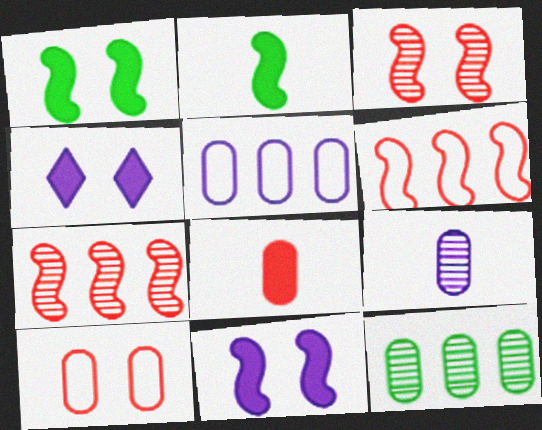[]